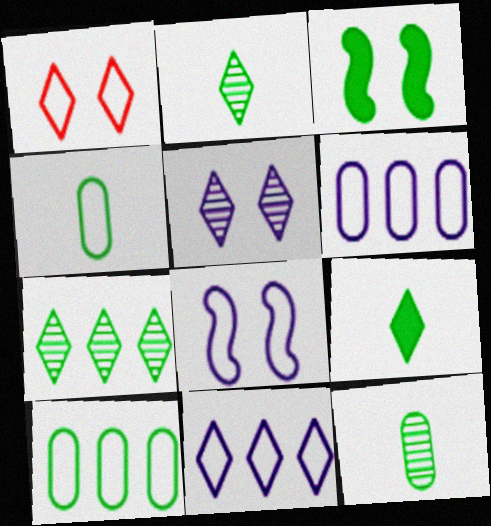[[2, 3, 10], 
[3, 4, 7]]